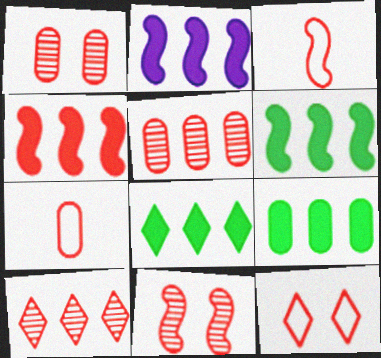[[2, 4, 6], 
[3, 4, 11], 
[6, 8, 9]]